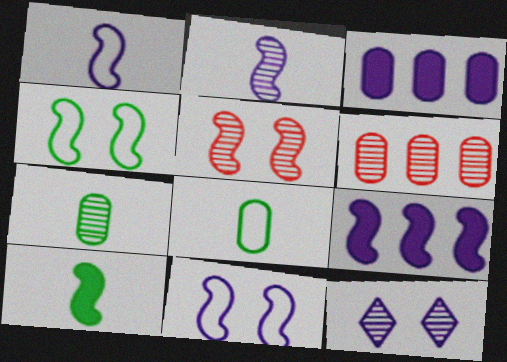[[1, 3, 12], 
[2, 9, 11]]